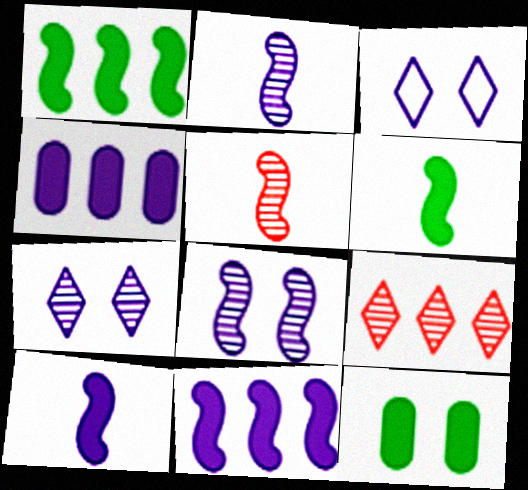[[2, 3, 4]]